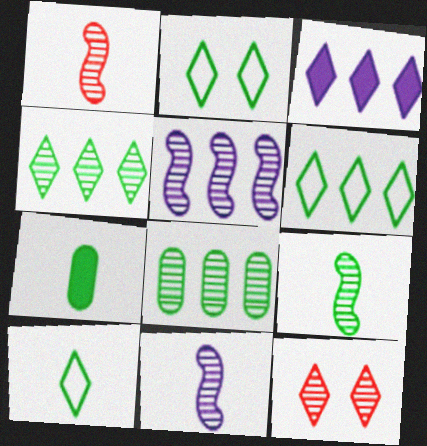[[1, 9, 11], 
[2, 6, 10], 
[3, 10, 12], 
[7, 9, 10], 
[8, 11, 12]]